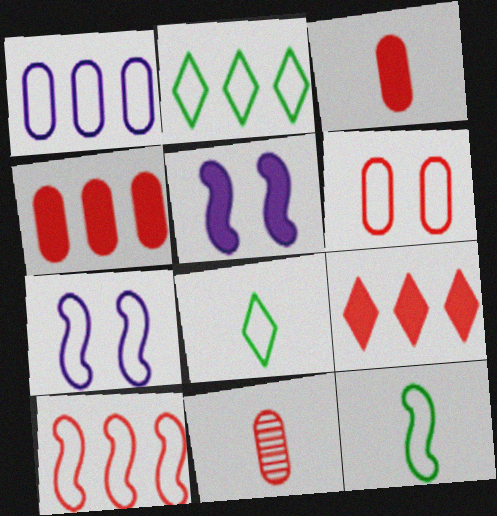[[1, 2, 10], 
[2, 5, 11], 
[4, 6, 11], 
[7, 10, 12]]